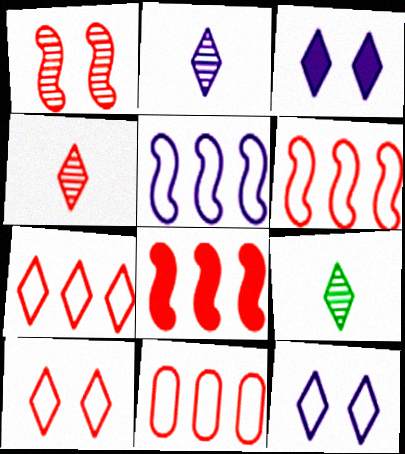[[2, 4, 9], 
[3, 7, 9], 
[6, 7, 11]]